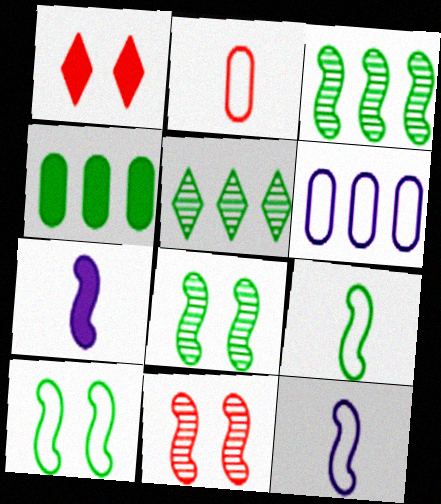[[1, 4, 7]]